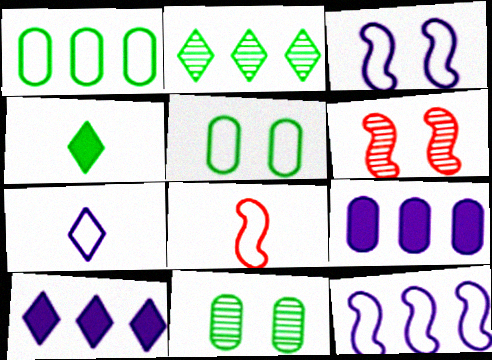[[8, 10, 11]]